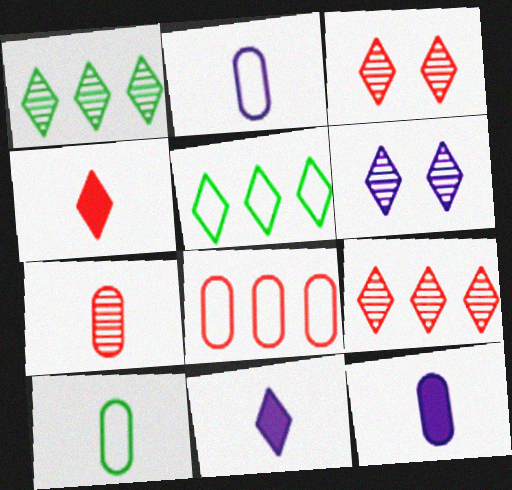[[3, 5, 11], 
[4, 5, 6], 
[7, 10, 12]]